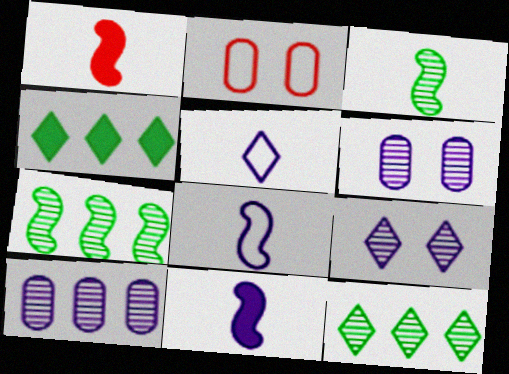[[1, 3, 8], 
[2, 11, 12]]